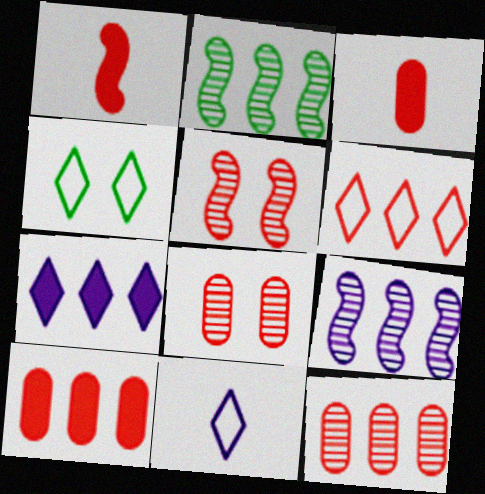[[1, 6, 8], 
[3, 4, 9], 
[3, 5, 6], 
[4, 6, 11]]